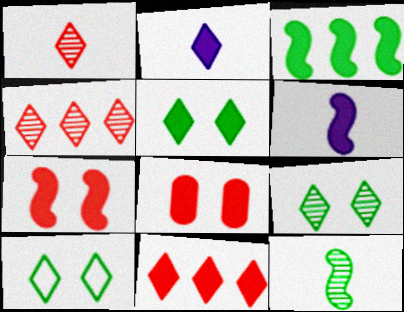[[2, 3, 8], 
[2, 4, 10], 
[2, 5, 11], 
[3, 6, 7], 
[5, 9, 10]]